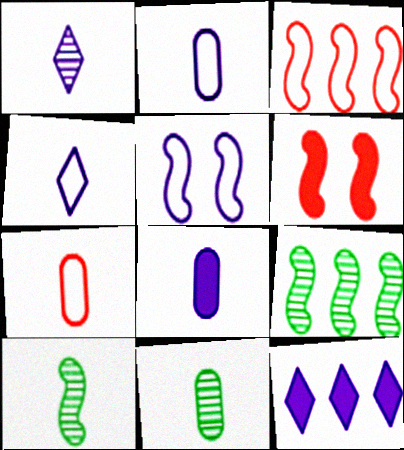[[7, 8, 11]]